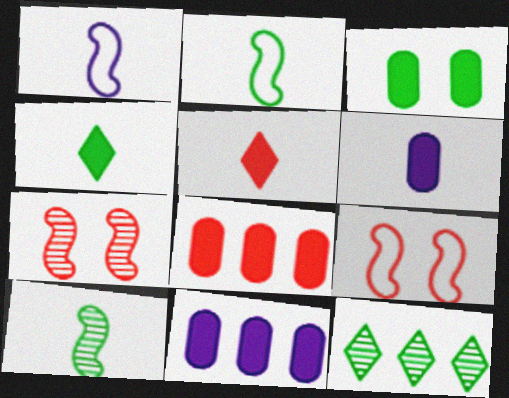[[2, 3, 12], 
[3, 6, 8], 
[6, 9, 12]]